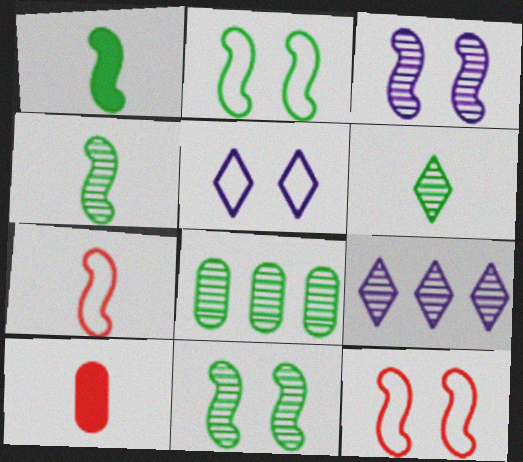[[2, 9, 10], 
[6, 8, 11]]